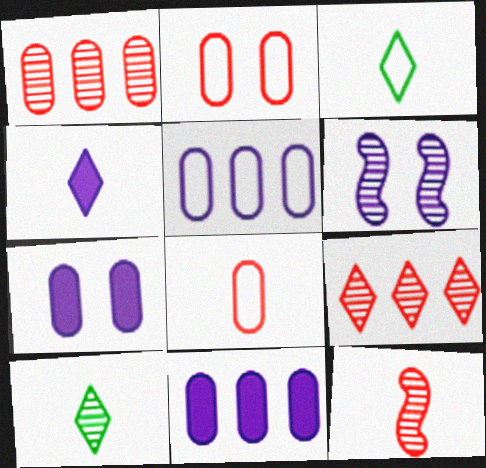[[1, 6, 10], 
[4, 5, 6]]